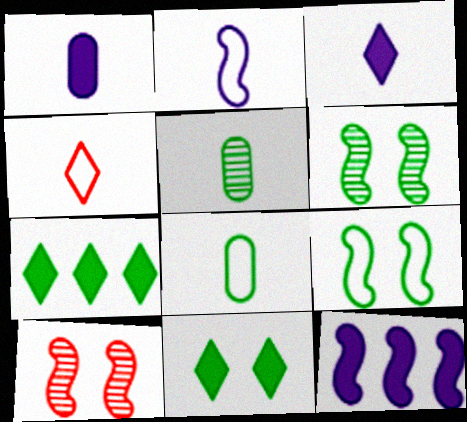[[2, 4, 8], 
[5, 7, 9], 
[6, 7, 8]]